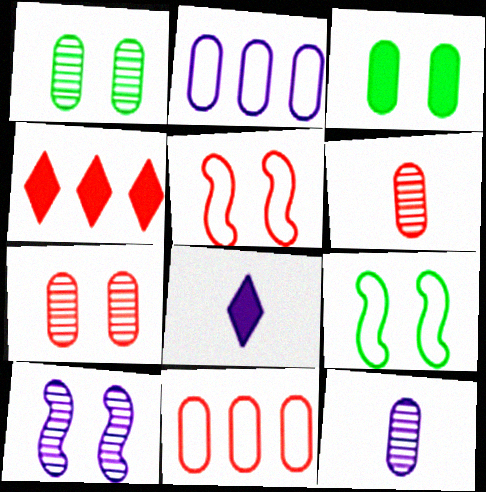[[2, 3, 6], 
[2, 8, 10], 
[3, 11, 12], 
[4, 5, 6], 
[4, 9, 12]]